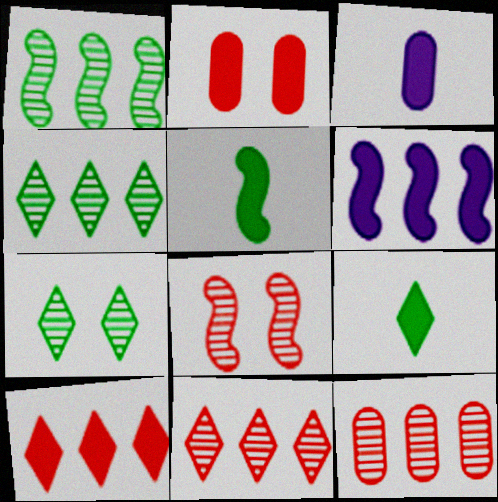[[2, 6, 9]]